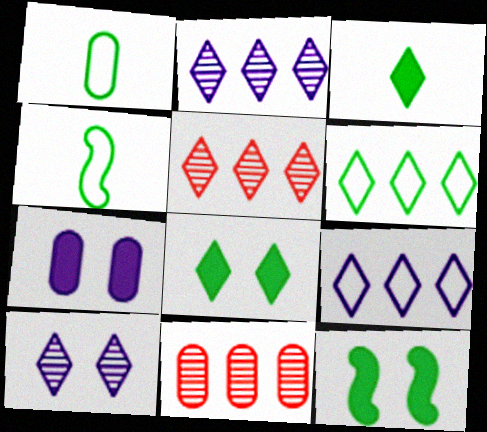[[1, 7, 11], 
[4, 5, 7]]